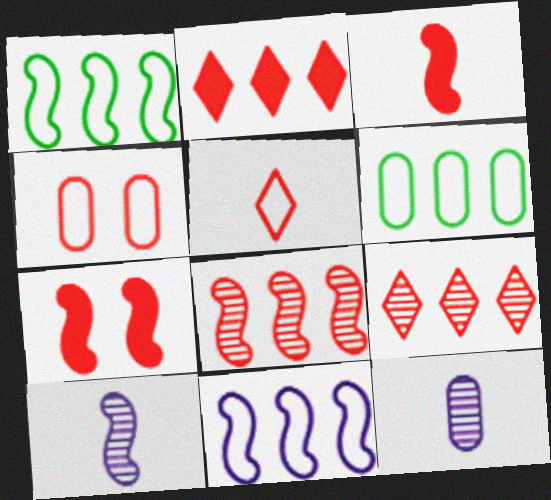[[1, 7, 10], 
[3, 4, 9]]